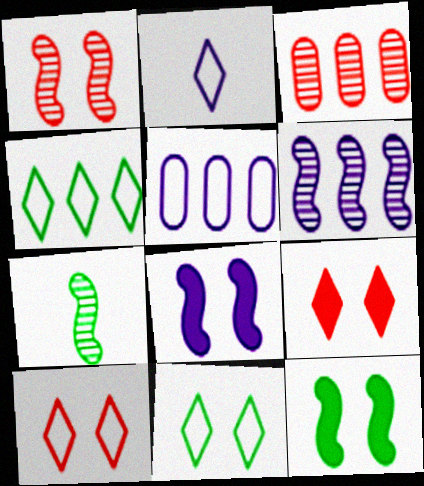[[1, 6, 7], 
[2, 3, 12], 
[2, 4, 10], 
[5, 7, 9]]